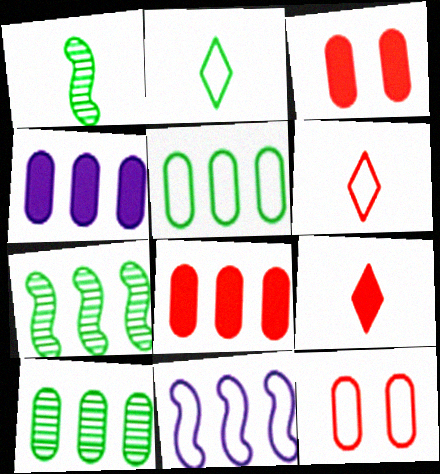[[2, 11, 12]]